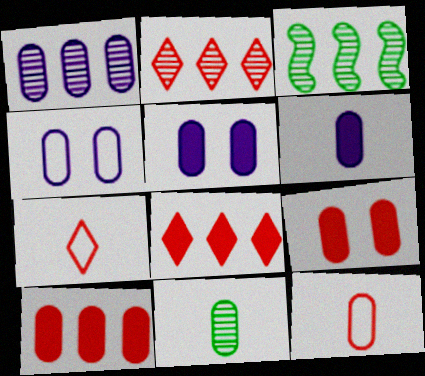[[1, 2, 3], 
[1, 4, 6], 
[3, 5, 7], 
[4, 10, 11], 
[6, 11, 12]]